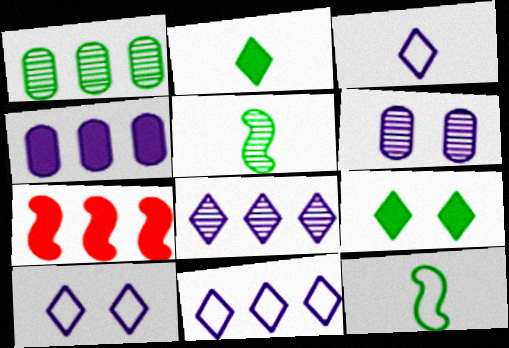[[1, 7, 11], 
[1, 9, 12], 
[3, 10, 11]]